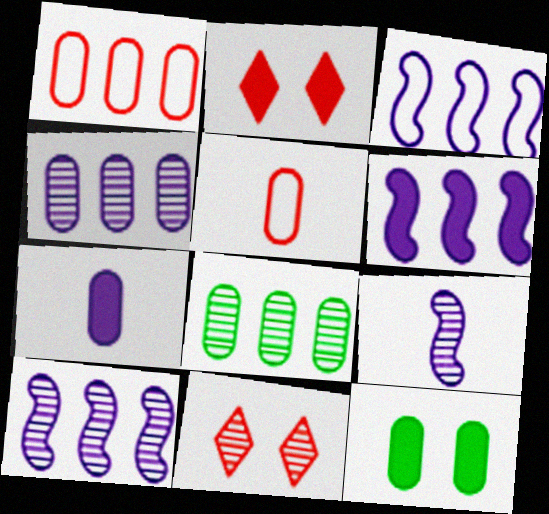[[3, 6, 10], 
[4, 5, 12], 
[8, 9, 11]]